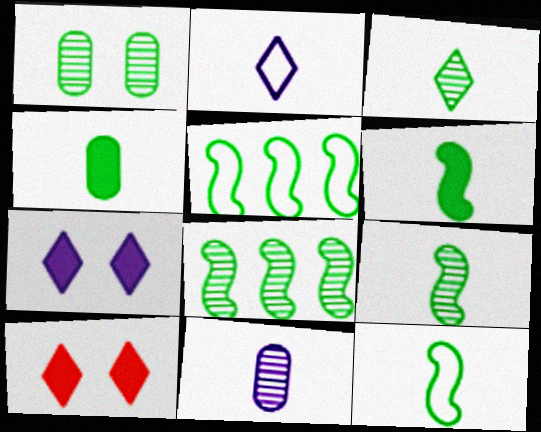[[1, 3, 8], 
[3, 4, 12], 
[5, 10, 11], 
[6, 9, 12]]